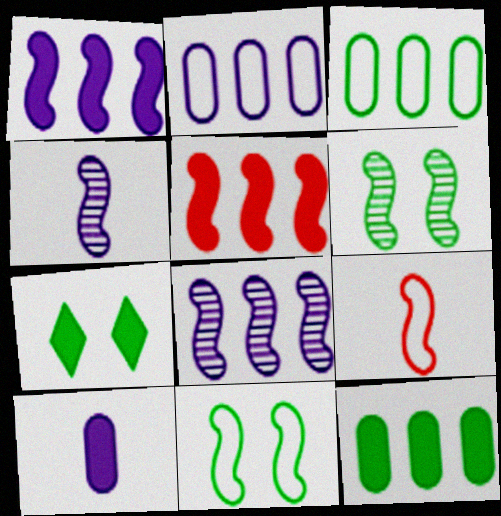[[1, 6, 9], 
[4, 5, 11], 
[5, 7, 10]]